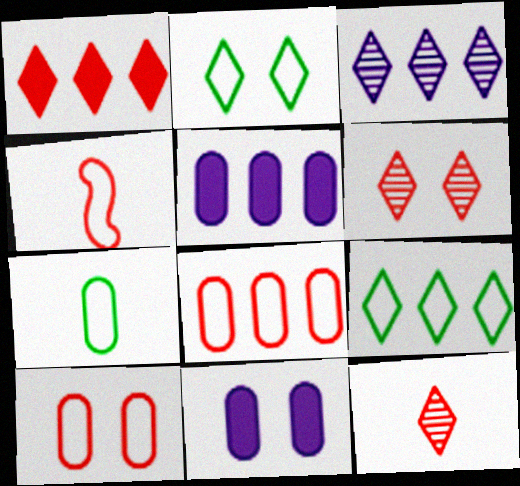[[1, 3, 9]]